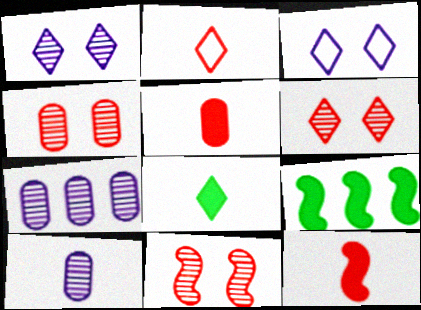[[4, 6, 11]]